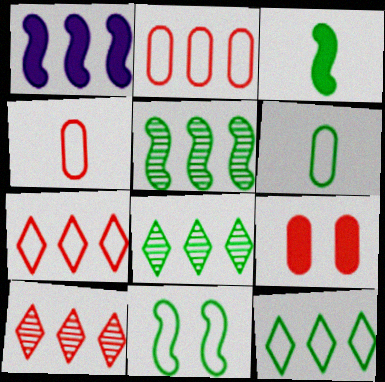[[1, 2, 8], 
[3, 5, 11], 
[6, 11, 12]]